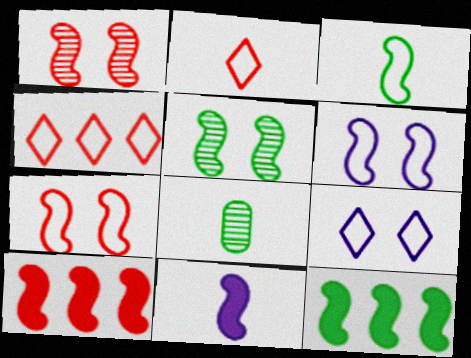[[2, 8, 11], 
[3, 5, 12], 
[8, 9, 10]]